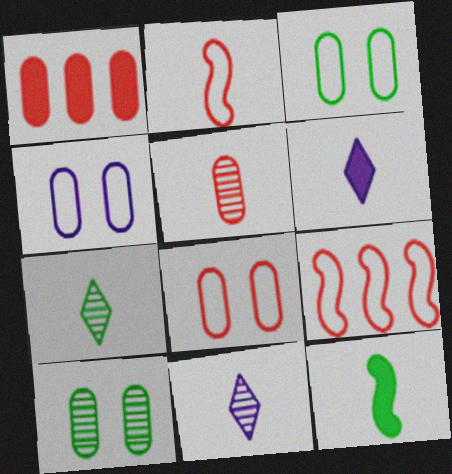[[1, 5, 8], 
[3, 4, 8], 
[6, 9, 10]]